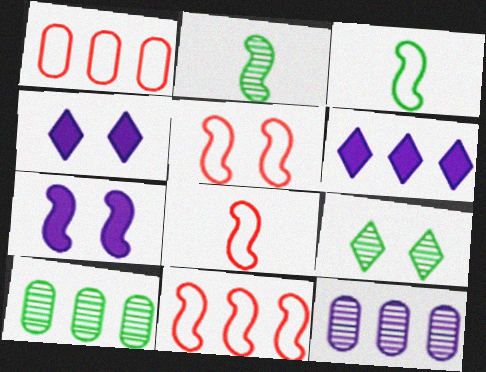[[1, 2, 4], 
[2, 7, 11], 
[2, 9, 10], 
[4, 8, 10], 
[5, 8, 11], 
[6, 10, 11]]